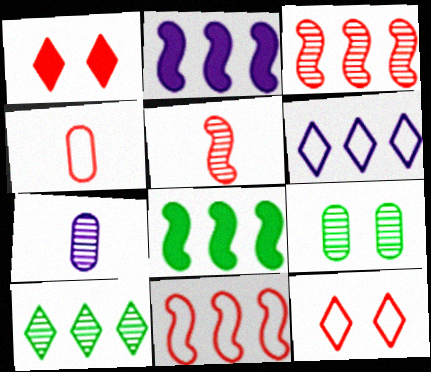[[1, 3, 4], 
[4, 11, 12], 
[7, 8, 12]]